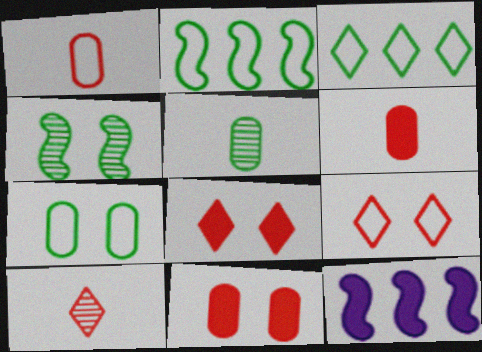[[5, 9, 12], 
[7, 10, 12]]